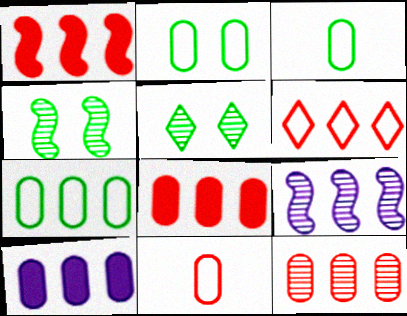[[1, 6, 12], 
[2, 3, 7], 
[7, 10, 12]]